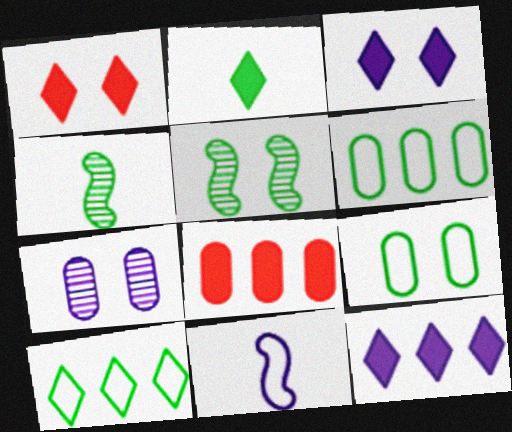[[1, 2, 12], 
[2, 5, 6], 
[7, 11, 12]]